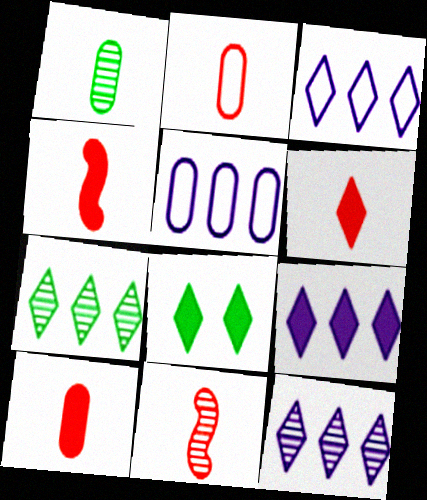[[2, 6, 11], 
[3, 9, 12], 
[4, 6, 10], 
[5, 8, 11], 
[6, 8, 9]]